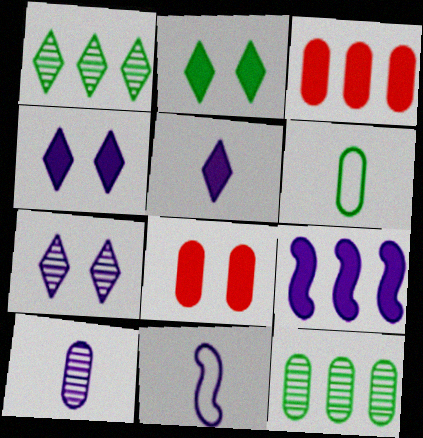[[1, 8, 11], 
[5, 10, 11]]